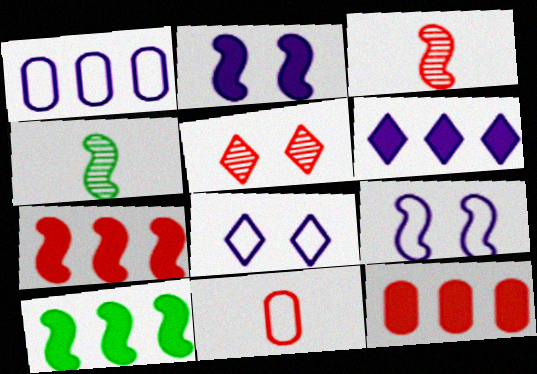[[3, 9, 10], 
[4, 7, 9], 
[4, 8, 12], 
[5, 7, 11], 
[6, 10, 12]]